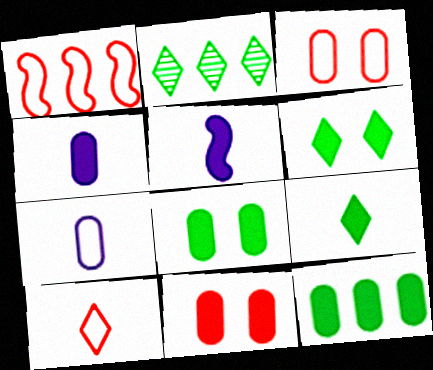[[1, 3, 10], 
[2, 3, 5], 
[4, 11, 12]]